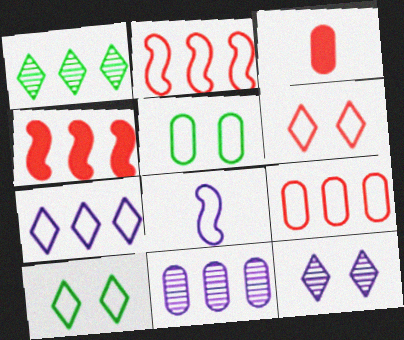[[3, 5, 11], 
[8, 9, 10]]